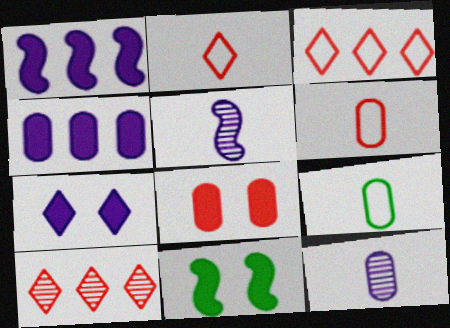[[3, 11, 12], 
[7, 8, 11]]